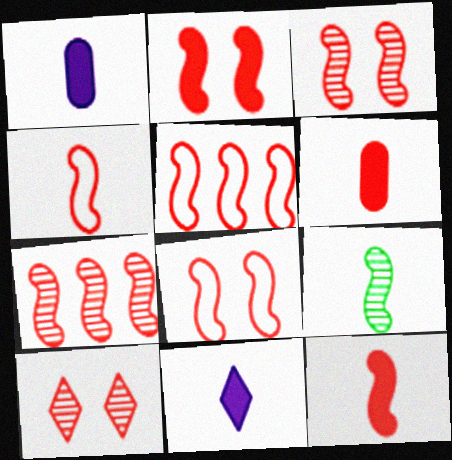[[2, 3, 8], 
[2, 4, 7], 
[3, 5, 12], 
[4, 5, 8], 
[5, 6, 10], 
[7, 8, 12]]